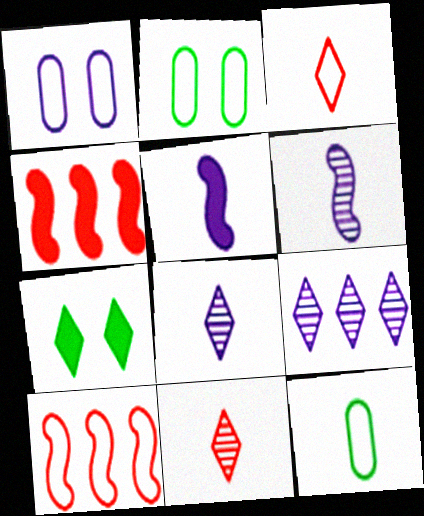[[1, 5, 9], 
[2, 4, 8], 
[3, 7, 9], 
[5, 11, 12]]